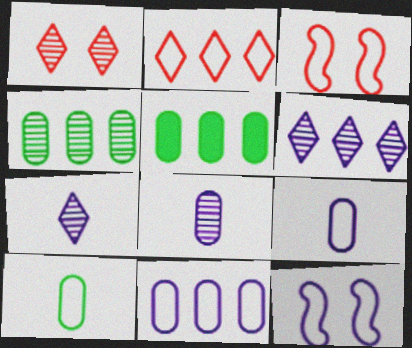[[2, 10, 12], 
[3, 5, 7]]